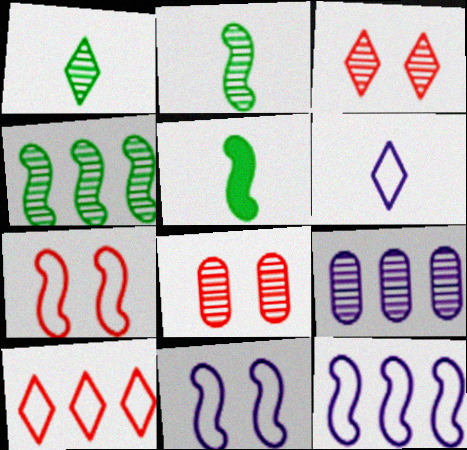[[2, 3, 9]]